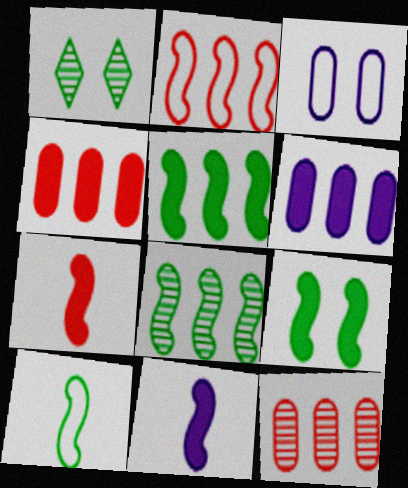[[8, 9, 10]]